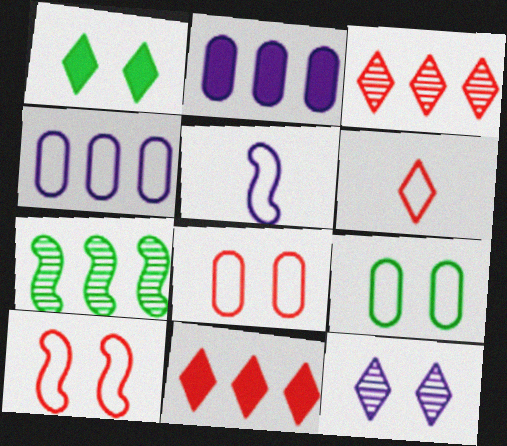[[2, 5, 12], 
[4, 7, 11]]